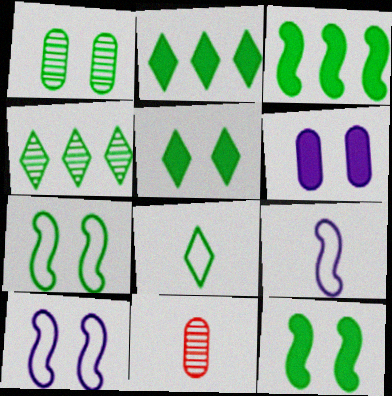[[1, 3, 8], 
[1, 5, 7], 
[2, 10, 11], 
[4, 5, 8]]